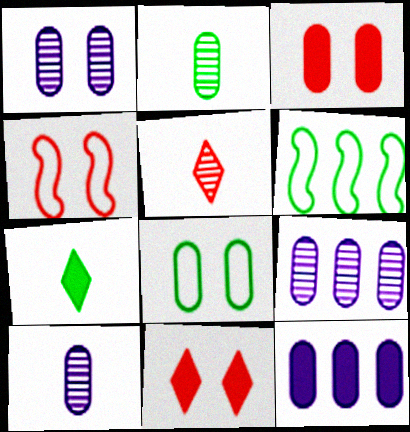[[1, 3, 8], 
[1, 9, 10], 
[4, 7, 9], 
[6, 10, 11]]